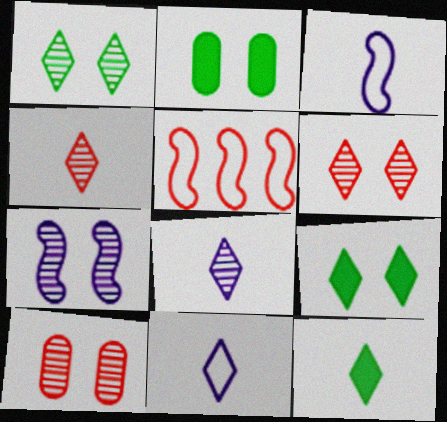[[1, 7, 10], 
[2, 5, 8], 
[4, 11, 12]]